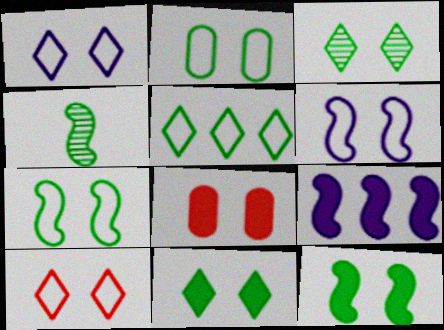[[2, 3, 12], 
[2, 6, 10], 
[3, 6, 8]]